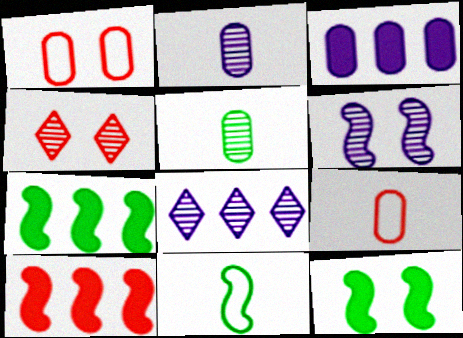[[1, 3, 5], 
[2, 6, 8], 
[3, 4, 11], 
[4, 9, 10], 
[6, 10, 11], 
[8, 9, 12]]